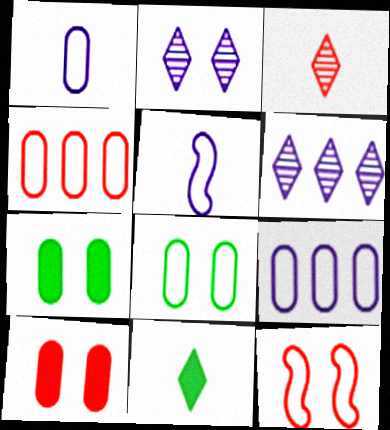[[1, 4, 8], 
[2, 7, 12]]